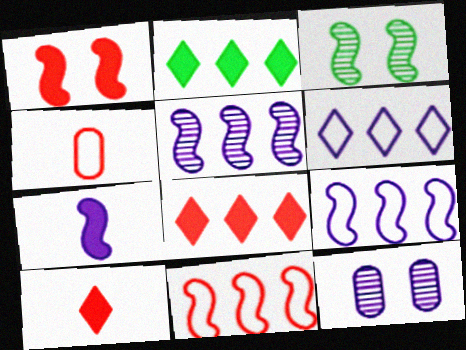[[3, 7, 11], 
[6, 7, 12]]